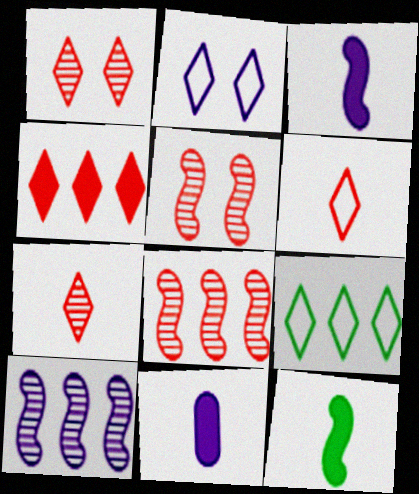[[1, 4, 6], 
[2, 6, 9], 
[2, 10, 11], 
[5, 9, 11]]